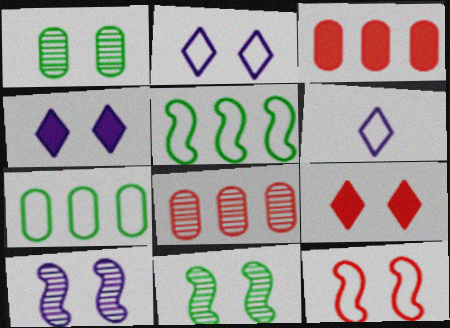[[1, 4, 12], 
[3, 6, 11], 
[6, 7, 12]]